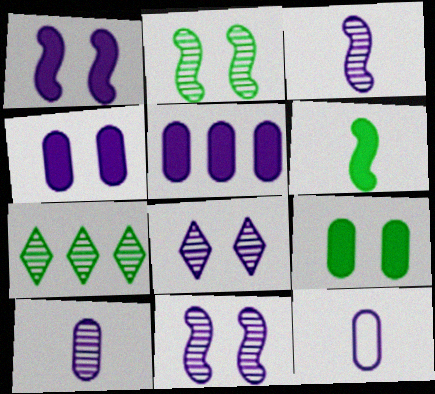[]